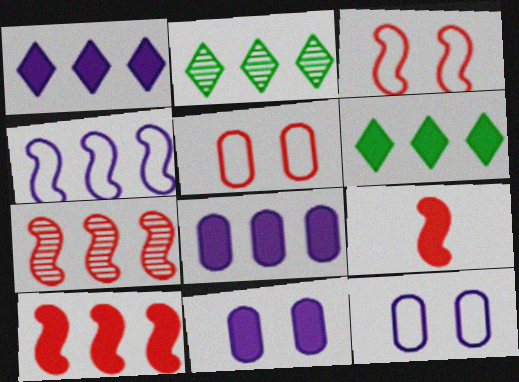[[2, 9, 12], 
[3, 7, 9], 
[6, 8, 10], 
[6, 9, 11]]